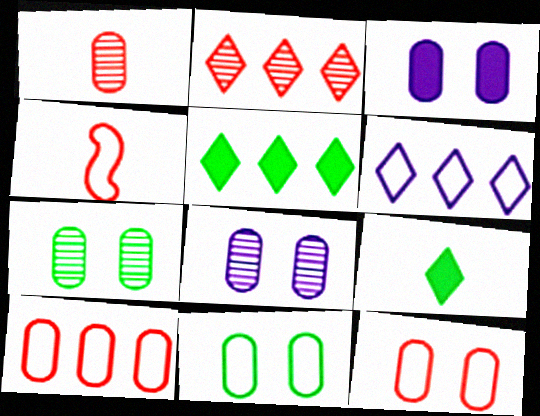[[2, 5, 6], 
[3, 7, 12], 
[4, 5, 8], 
[4, 6, 11]]